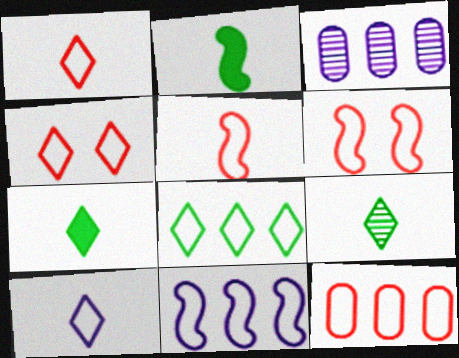[[1, 6, 12], 
[2, 3, 4], 
[3, 6, 7], 
[4, 5, 12], 
[4, 8, 10], 
[8, 11, 12]]